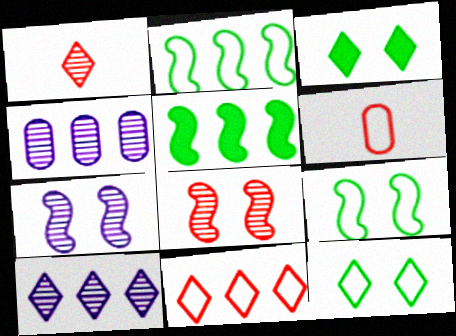[[4, 5, 11]]